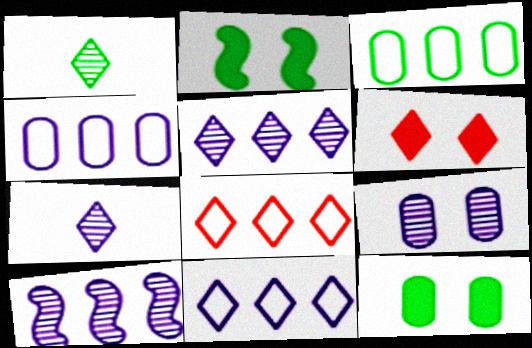[[1, 2, 3], 
[1, 6, 11], 
[7, 9, 10]]